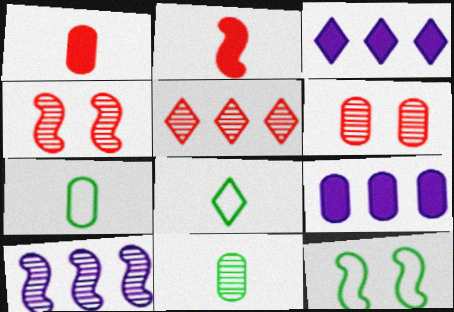[[2, 10, 12], 
[3, 4, 7], 
[4, 8, 9], 
[6, 7, 9]]